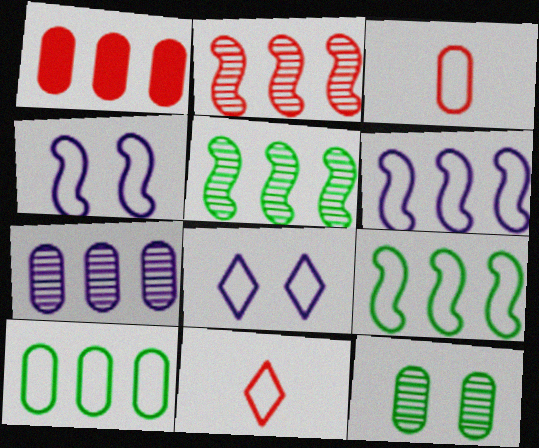[[1, 7, 10], 
[3, 8, 9], 
[4, 10, 11]]